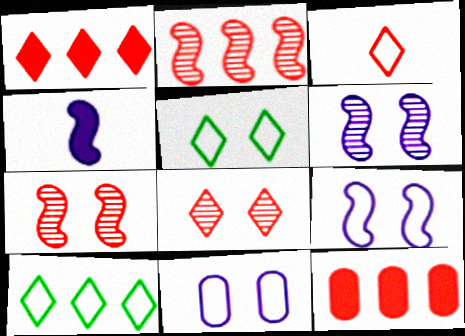[[1, 3, 8], 
[3, 7, 12]]